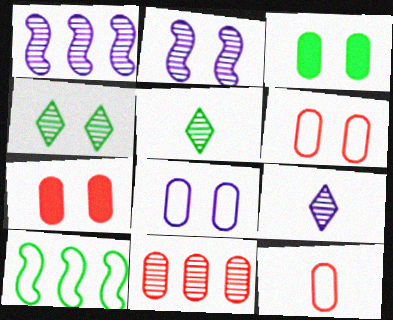[[2, 5, 11], 
[3, 5, 10], 
[7, 9, 10], 
[7, 11, 12]]